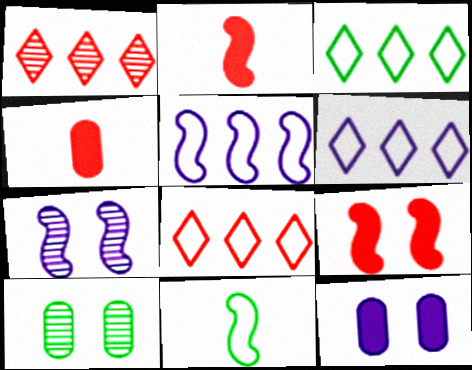[[1, 11, 12], 
[2, 6, 10], 
[3, 4, 7], 
[3, 6, 8]]